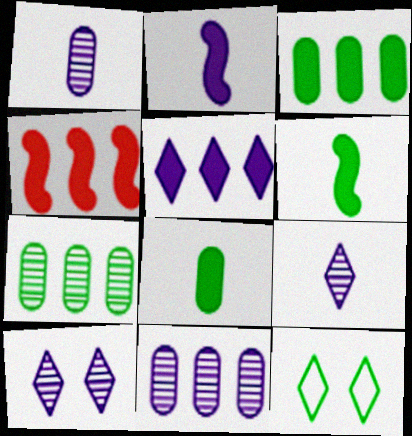[[1, 4, 12], 
[3, 4, 5], 
[6, 7, 12]]